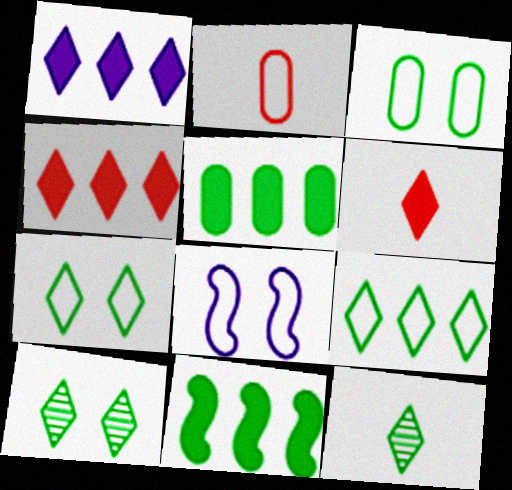[[2, 8, 9], 
[3, 11, 12]]